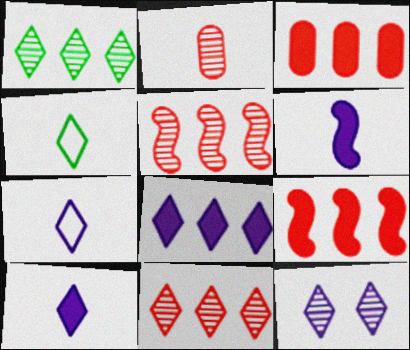[[2, 4, 6], 
[7, 8, 12]]